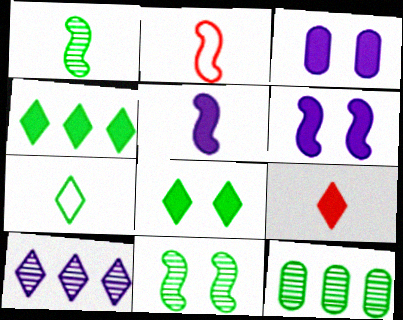[[1, 2, 5]]